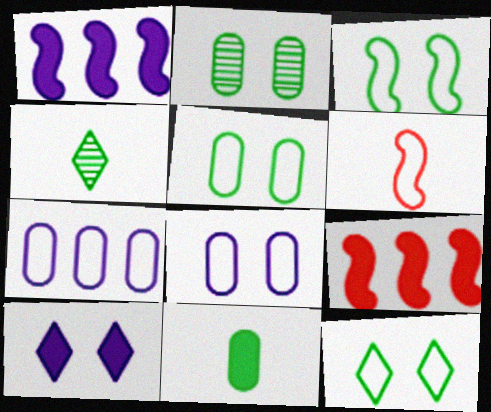[[3, 5, 12], 
[4, 8, 9], 
[6, 7, 12], 
[9, 10, 11]]